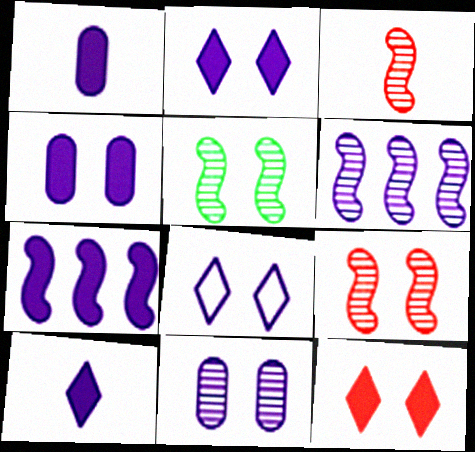[[1, 2, 7], 
[1, 6, 8], 
[3, 5, 6], 
[4, 7, 10]]